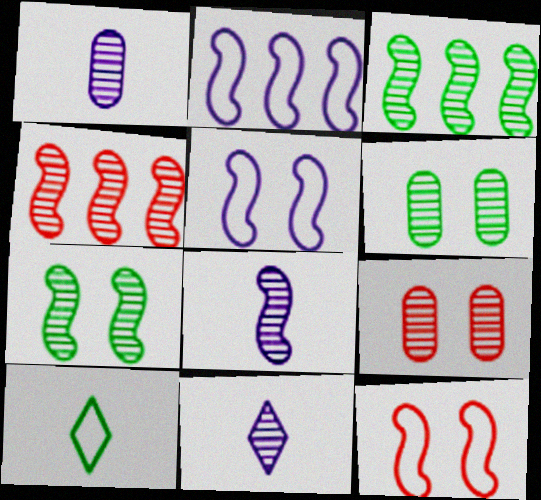[[1, 8, 11], 
[3, 9, 11], 
[4, 6, 11], 
[4, 7, 8]]